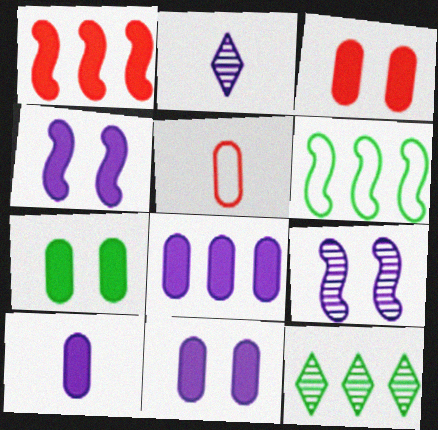[[2, 3, 6], 
[3, 7, 11], 
[4, 5, 12], 
[8, 10, 11]]